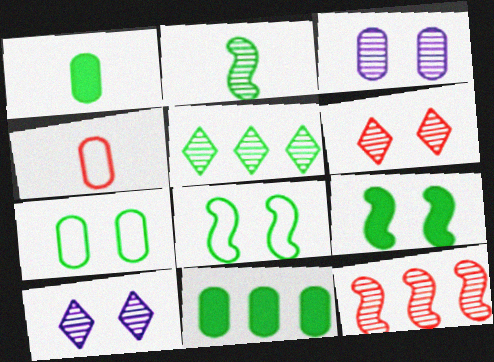[[1, 5, 8], 
[3, 4, 11]]